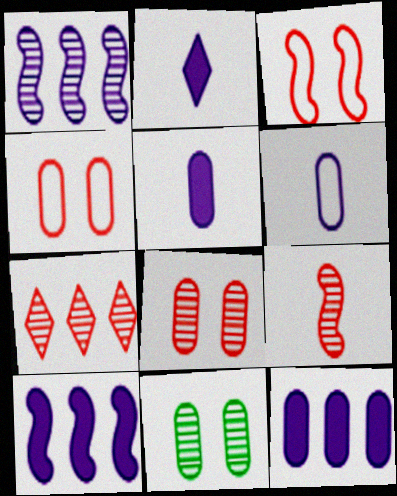[[7, 8, 9]]